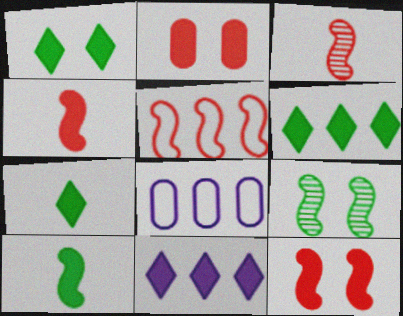[[1, 3, 8], 
[1, 6, 7], 
[2, 10, 11], 
[3, 5, 12]]